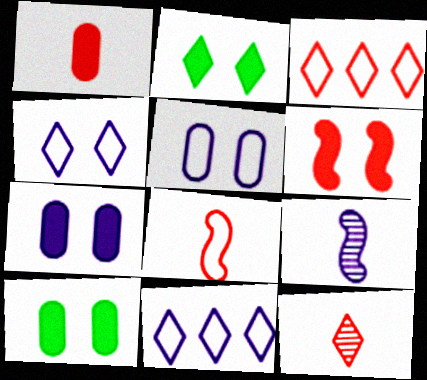[[1, 8, 12], 
[2, 6, 7], 
[2, 11, 12], 
[3, 9, 10], 
[7, 9, 11]]